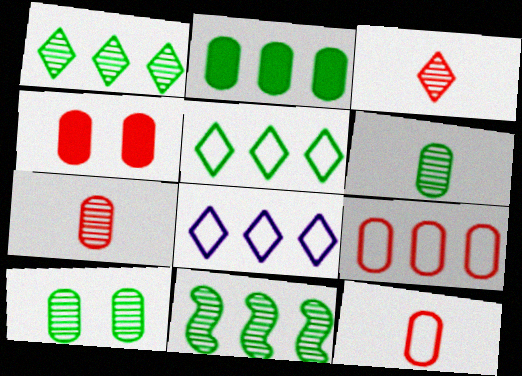[[2, 5, 11], 
[4, 7, 9]]